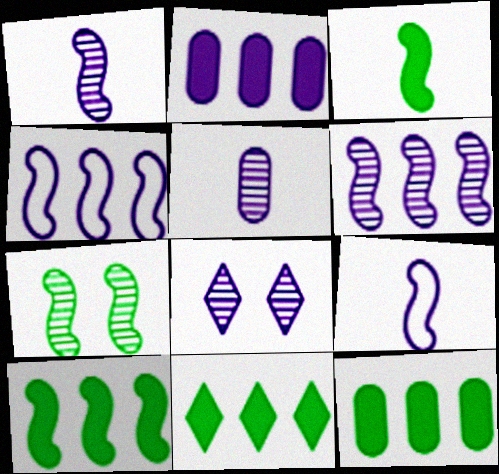[[2, 8, 9], 
[5, 6, 8], 
[10, 11, 12]]